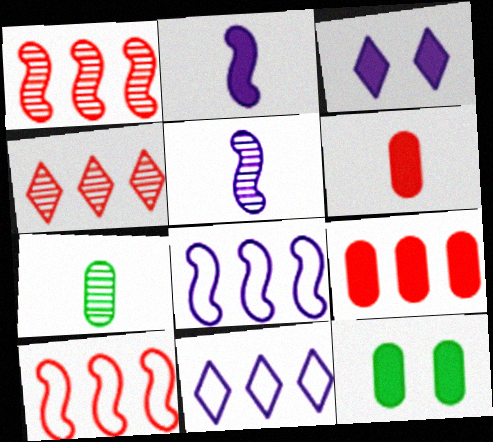[[3, 7, 10], 
[4, 9, 10]]